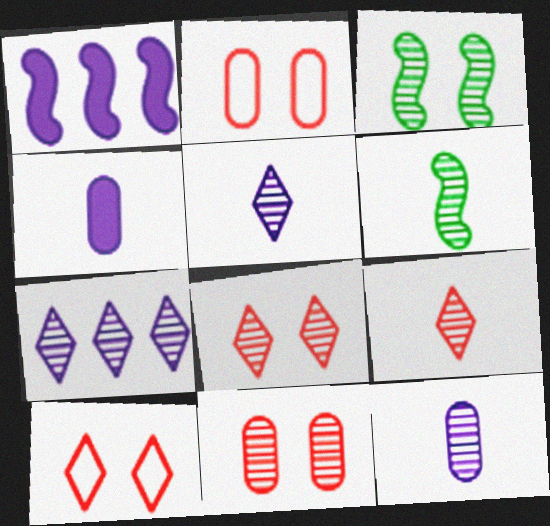[[6, 7, 11], 
[6, 9, 12]]